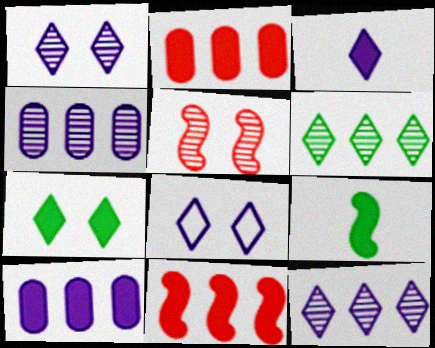[[3, 8, 12]]